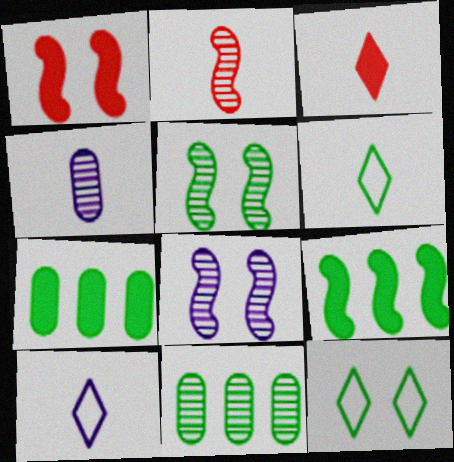[[1, 10, 11], 
[5, 6, 7]]